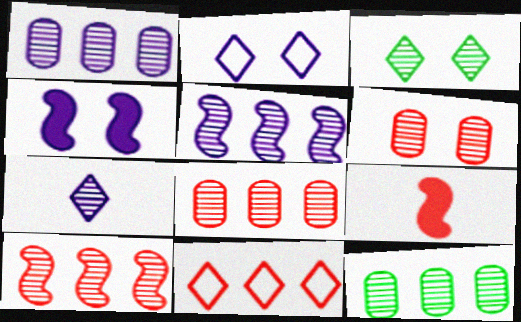[[1, 8, 12], 
[2, 9, 12], 
[6, 9, 11]]